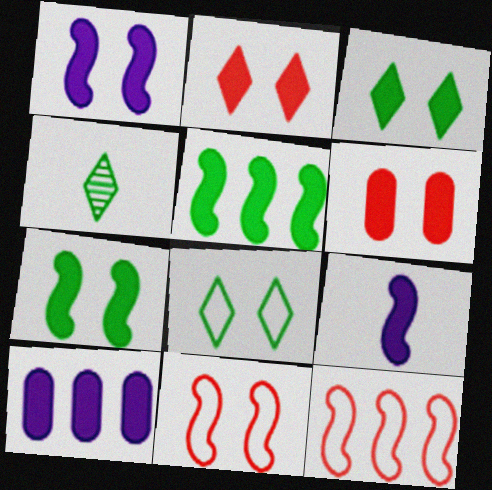[[1, 3, 6], 
[4, 10, 11]]